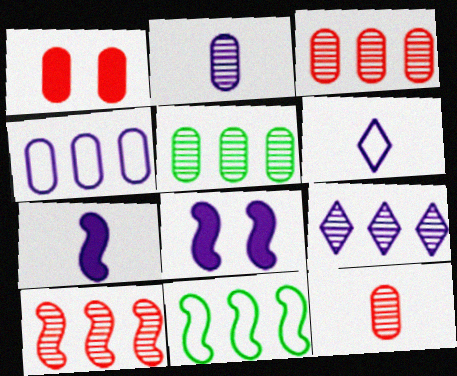[[2, 6, 7], 
[5, 9, 10]]